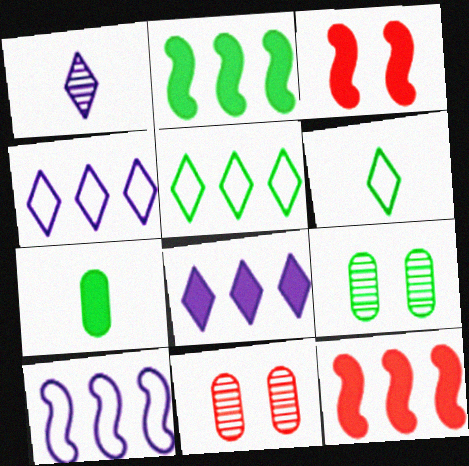[[2, 6, 9], 
[3, 7, 8]]